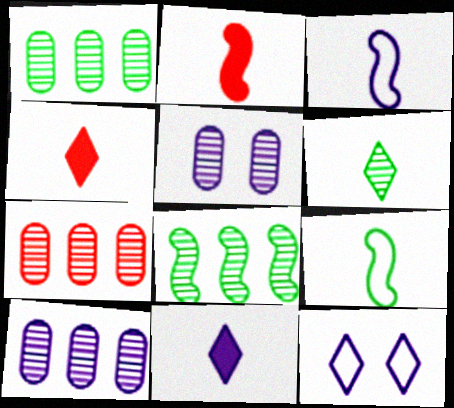[[1, 2, 12], 
[1, 7, 10]]